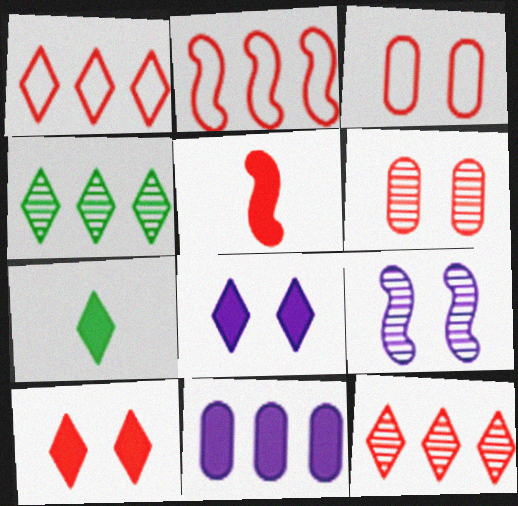[[1, 5, 6], 
[2, 4, 11], 
[3, 5, 12]]